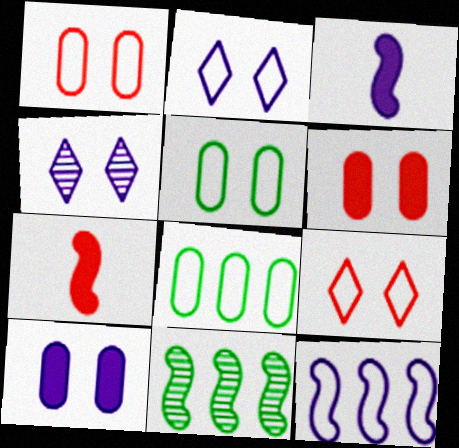[[4, 7, 8]]